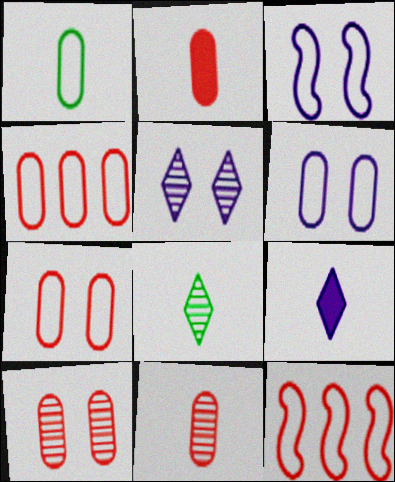[[1, 4, 6], 
[2, 4, 10]]